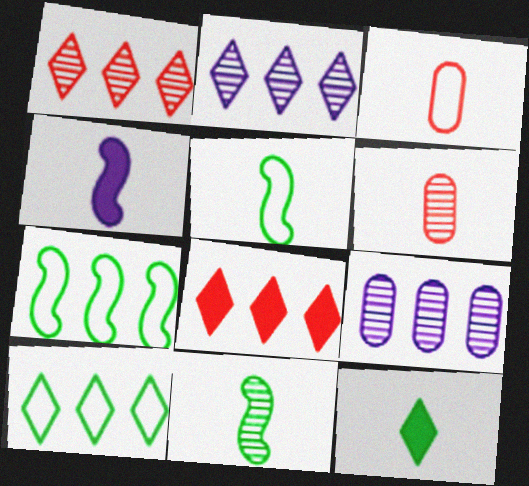[[2, 8, 10], 
[7, 8, 9]]